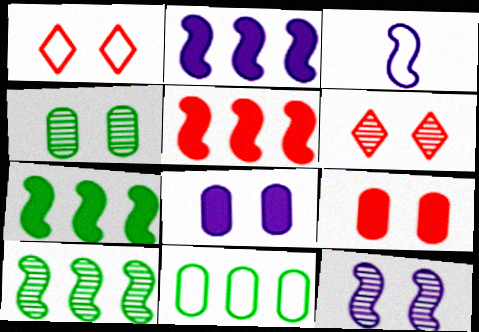[[1, 3, 11], 
[2, 3, 12], 
[2, 5, 7], 
[4, 6, 12]]